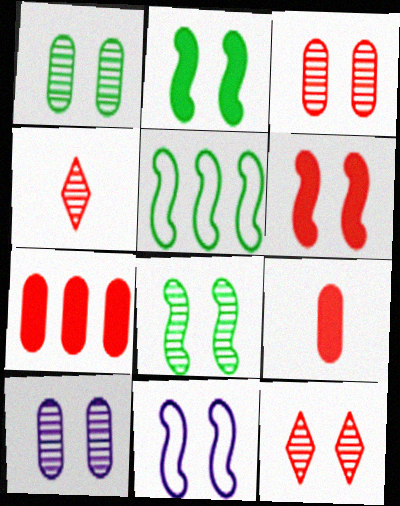[[1, 3, 10], 
[6, 8, 11], 
[8, 10, 12]]